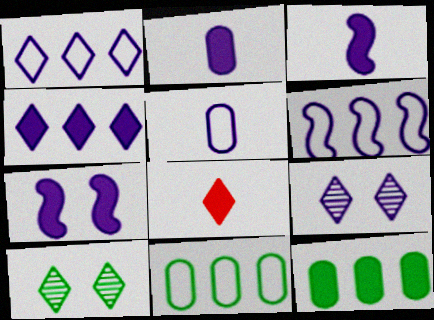[[1, 8, 10], 
[2, 4, 7], 
[2, 6, 9], 
[7, 8, 12]]